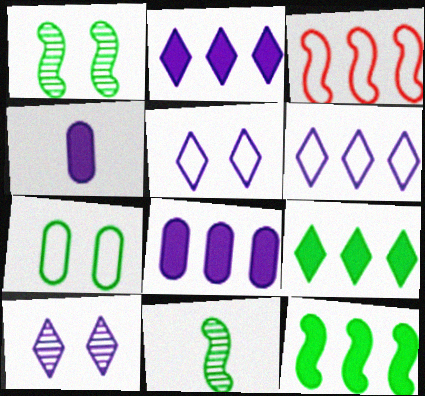[[7, 9, 11]]